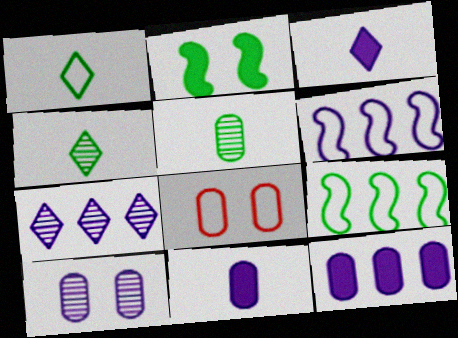[[1, 6, 8], 
[3, 6, 10], 
[5, 8, 12], 
[6, 7, 12]]